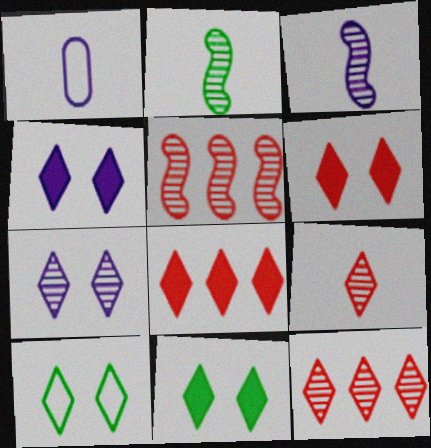[[1, 5, 11], 
[4, 6, 11], 
[6, 7, 10]]